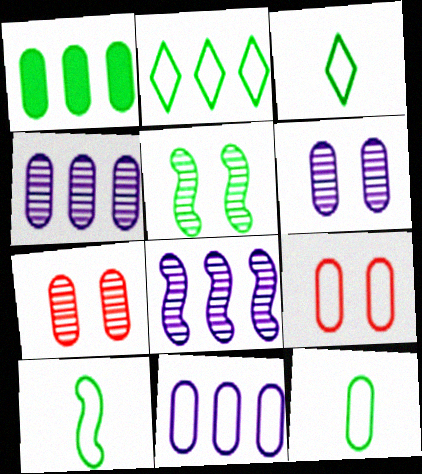[[1, 3, 5], 
[3, 10, 12], 
[9, 11, 12]]